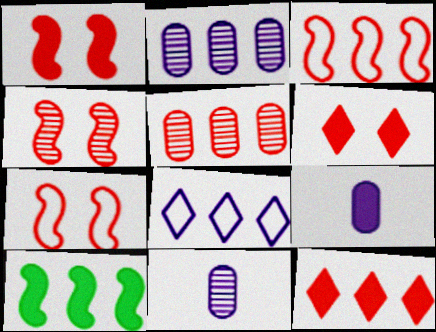[[1, 4, 7], 
[3, 5, 12], 
[5, 8, 10], 
[6, 9, 10]]